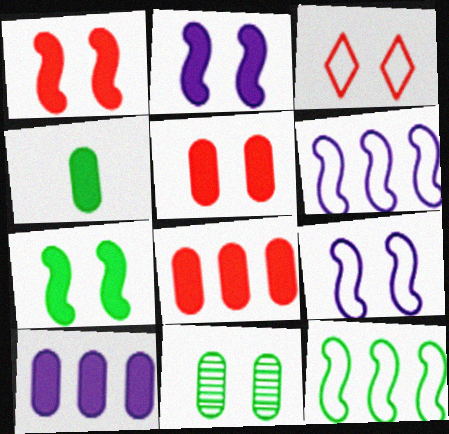[[1, 2, 7], 
[2, 3, 11], 
[4, 5, 10]]